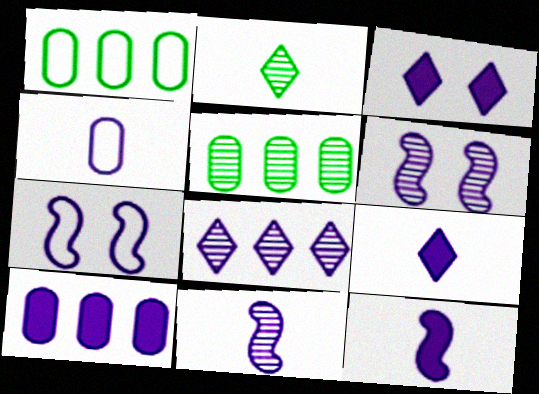[[3, 10, 12], 
[4, 9, 11]]